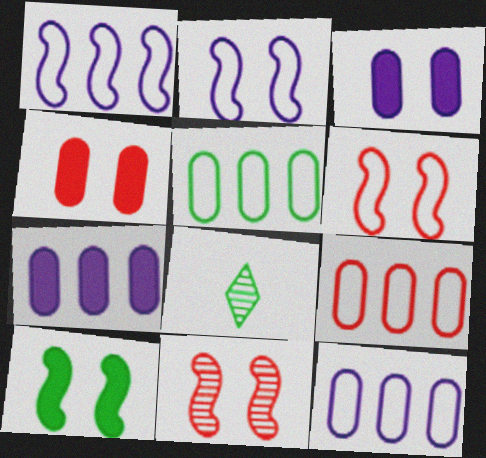[[1, 4, 8], 
[2, 10, 11], 
[5, 8, 10], 
[5, 9, 12], 
[6, 7, 8]]